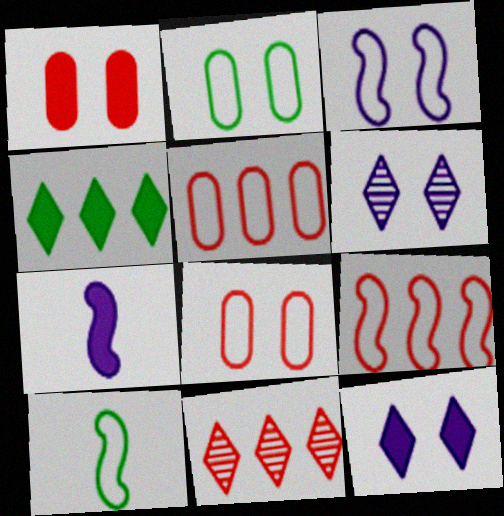[[1, 4, 7], 
[2, 7, 11], 
[3, 9, 10]]